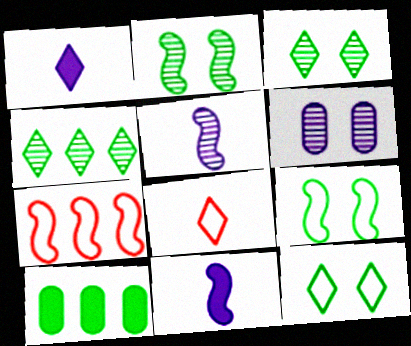[[2, 7, 11]]